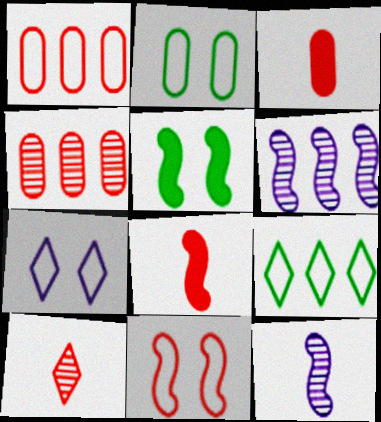[[2, 7, 11]]